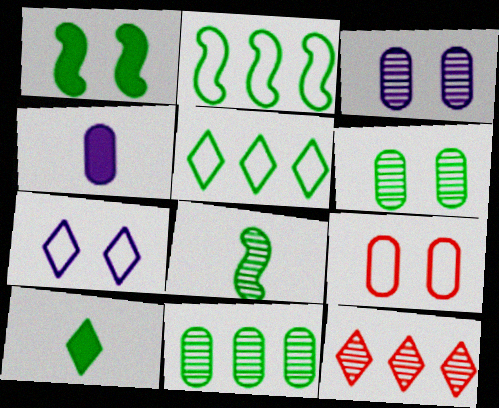[[1, 2, 8], 
[2, 6, 10], 
[3, 8, 12], 
[4, 9, 11], 
[7, 10, 12]]